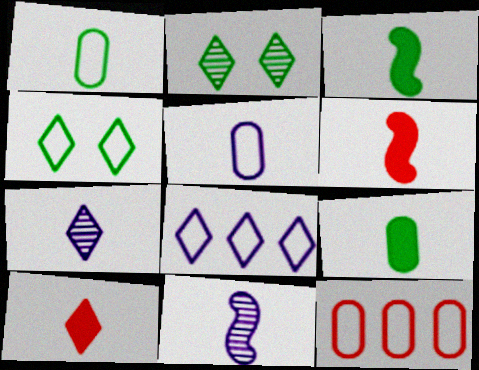[[1, 6, 7], 
[1, 10, 11], 
[2, 8, 10]]